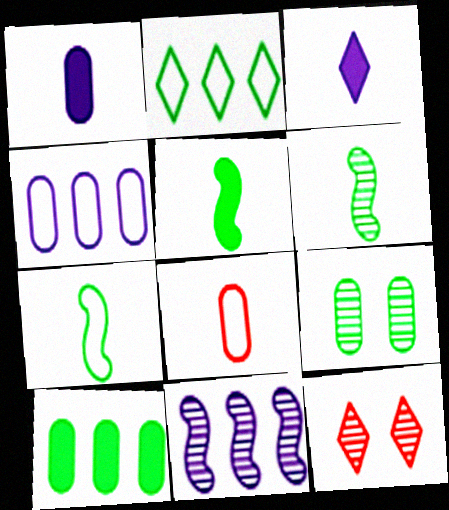[[2, 3, 12], 
[2, 5, 9], 
[3, 6, 8], 
[4, 5, 12], 
[5, 6, 7]]